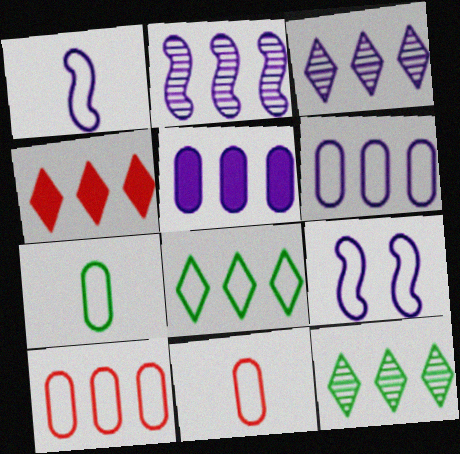[[3, 4, 8], 
[8, 9, 11]]